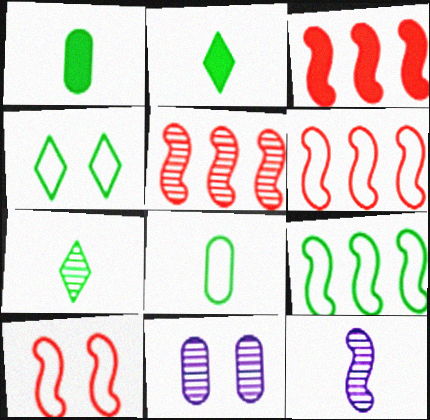[[2, 6, 11], 
[3, 5, 6], 
[4, 8, 9], 
[5, 7, 11]]